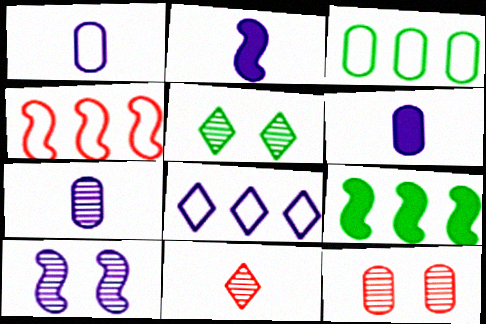[[1, 6, 7], 
[3, 4, 8], 
[3, 6, 12], 
[4, 5, 6], 
[5, 10, 12], 
[6, 8, 10]]